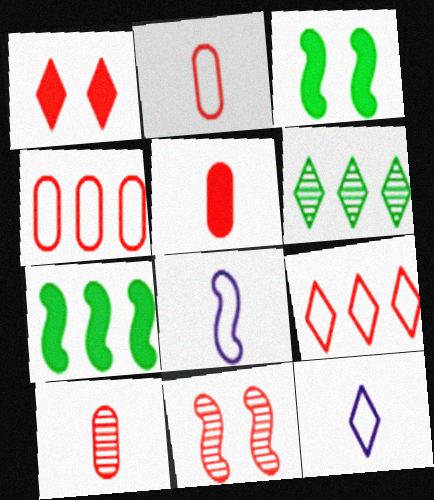[[1, 6, 12], 
[2, 5, 10], 
[5, 9, 11], 
[7, 8, 11]]